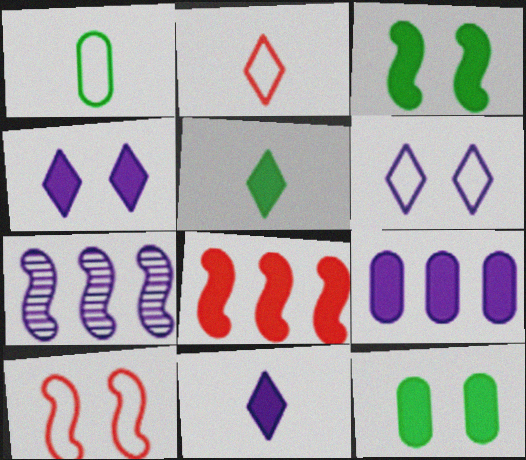[[2, 7, 12], 
[8, 11, 12]]